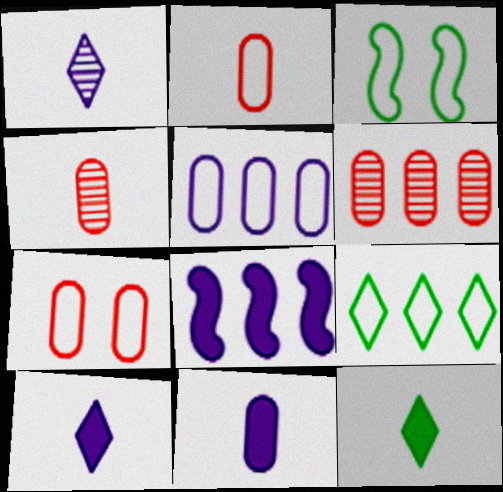[[3, 6, 10], 
[6, 8, 9]]